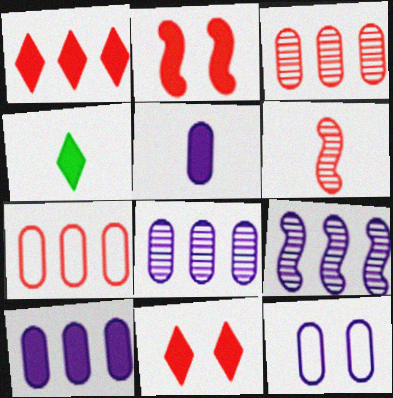[[2, 4, 10], 
[5, 8, 12], 
[6, 7, 11]]